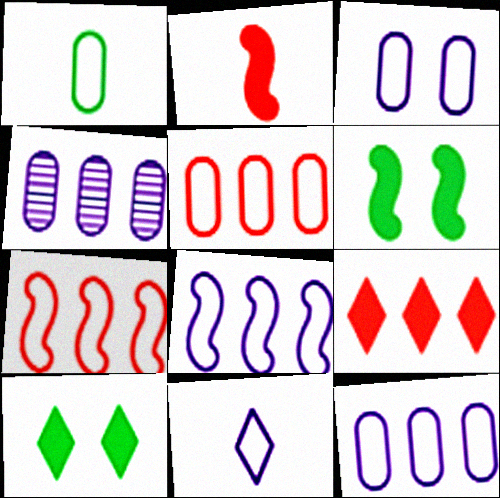[[1, 3, 5], 
[3, 8, 11]]